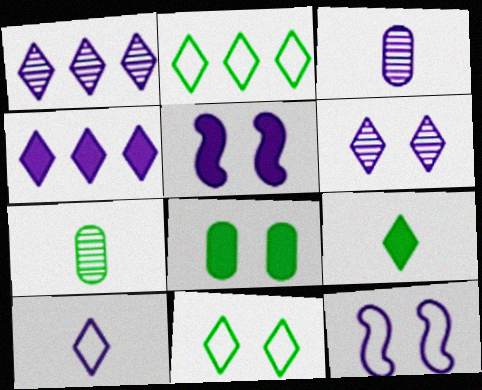[[3, 4, 12], 
[4, 6, 10]]